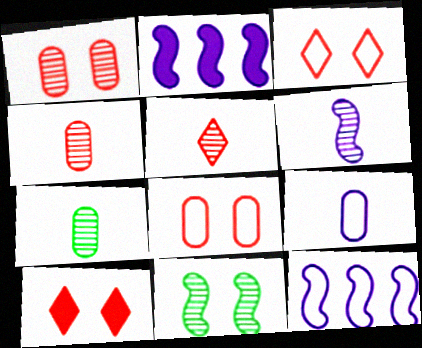[[2, 3, 7], 
[5, 6, 7], 
[7, 10, 12]]